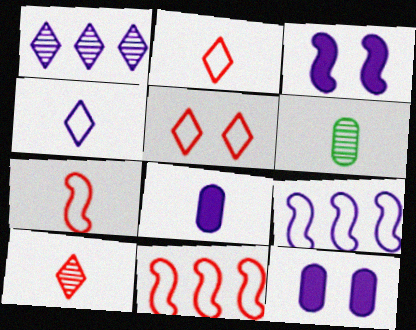[]